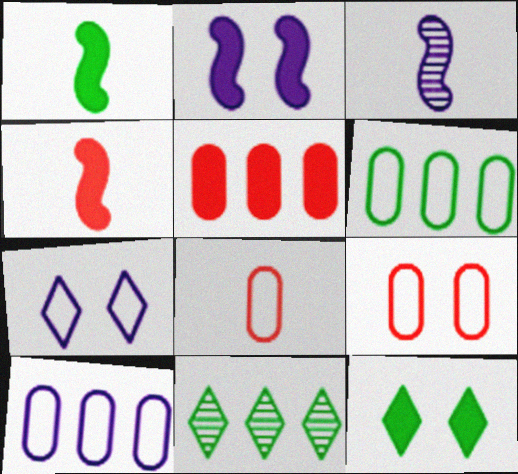[[2, 8, 11]]